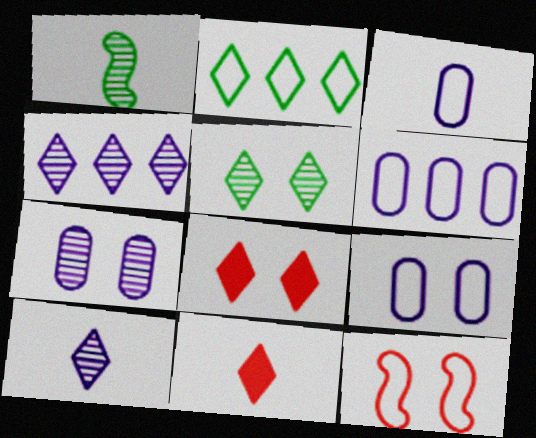[[1, 3, 11], 
[1, 6, 8], 
[2, 3, 12], 
[2, 8, 10], 
[3, 6, 9]]